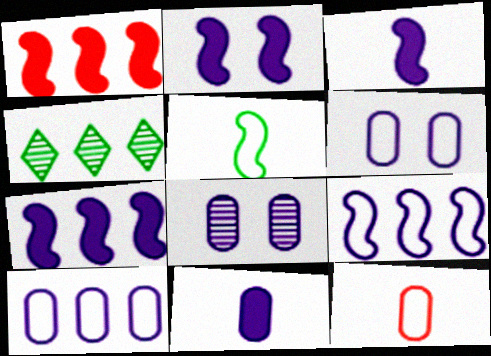[[1, 4, 10], 
[2, 3, 7], 
[2, 4, 12], 
[8, 10, 11]]